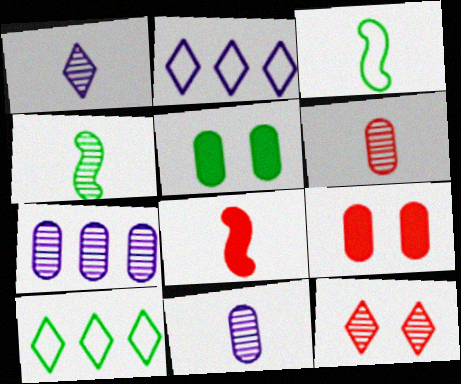[[1, 4, 6], 
[2, 4, 9], 
[4, 5, 10], 
[4, 7, 12]]